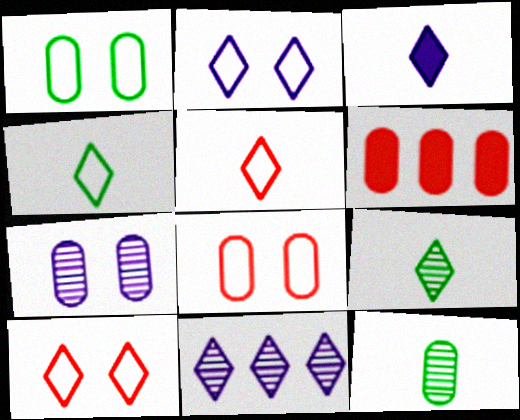[[2, 3, 11], 
[3, 5, 9]]